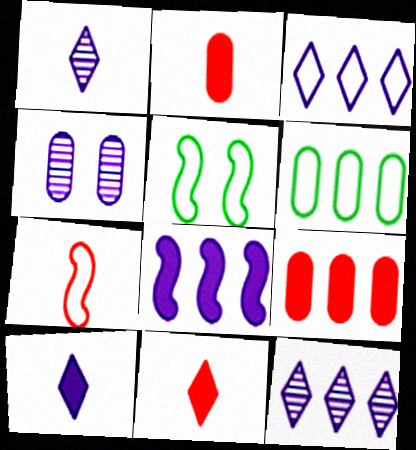[[1, 5, 9], 
[2, 4, 6], 
[2, 5, 12]]